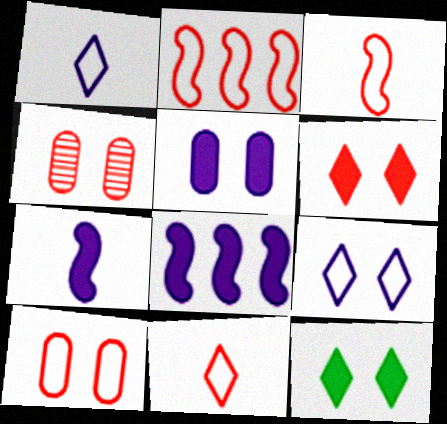[[2, 10, 11]]